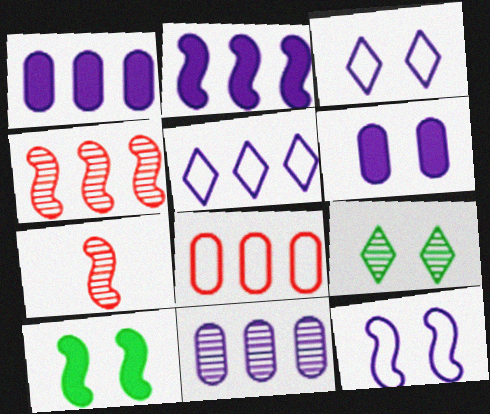[[2, 5, 11], 
[7, 9, 11]]